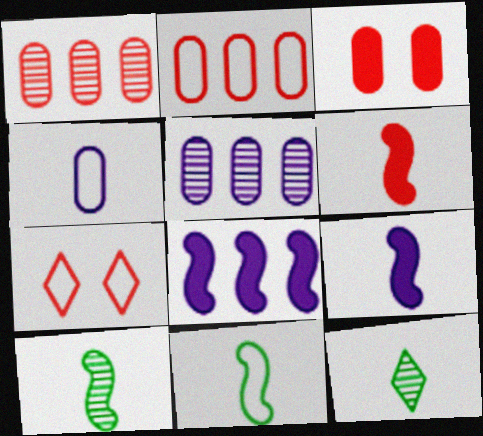[[1, 6, 7], 
[4, 6, 12]]